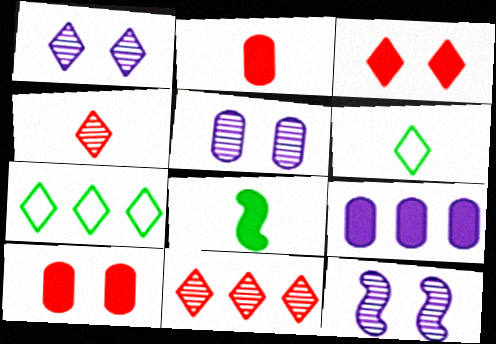[[1, 5, 12], 
[2, 7, 12], 
[3, 8, 9]]